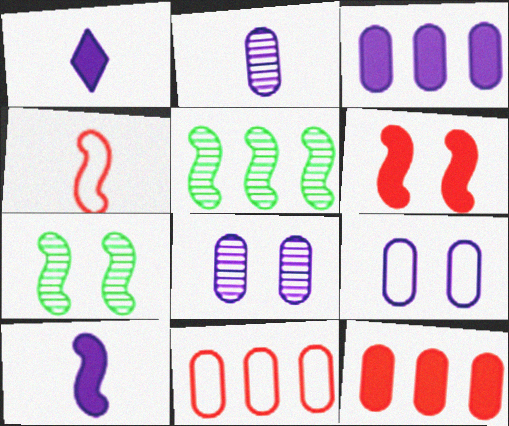[[1, 7, 11], 
[2, 3, 9]]